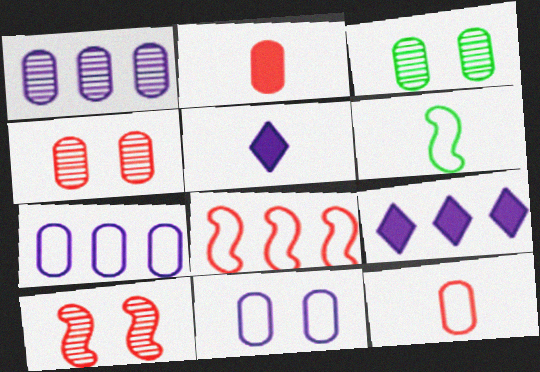[[2, 3, 7], 
[3, 5, 8], 
[4, 6, 9]]